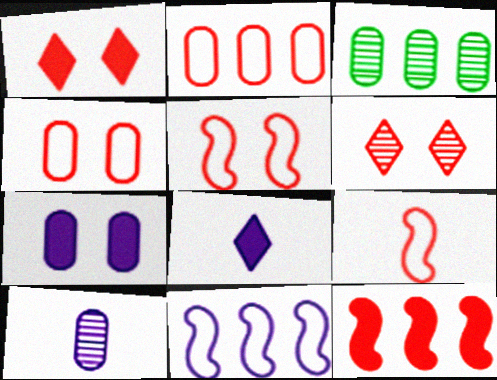[[3, 5, 8]]